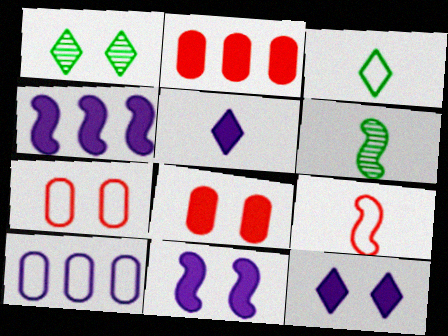[[1, 7, 11]]